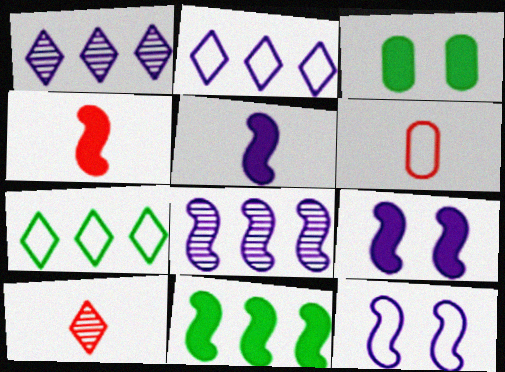[[4, 6, 10], 
[4, 9, 11], 
[5, 8, 12], 
[6, 7, 12]]